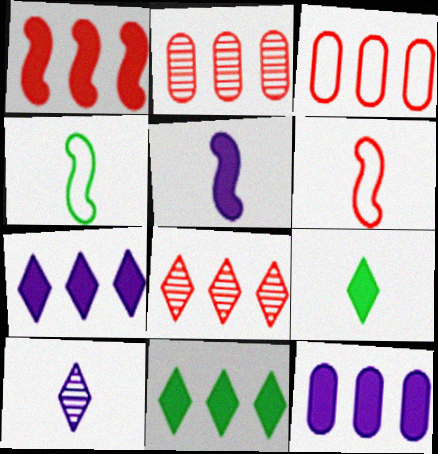[[1, 3, 8], 
[1, 11, 12]]